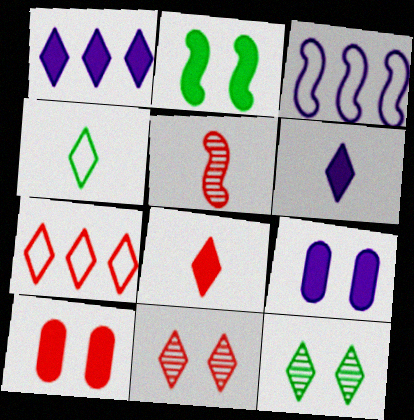[[1, 4, 11], 
[2, 3, 5], 
[5, 7, 10], 
[6, 7, 12], 
[7, 8, 11]]